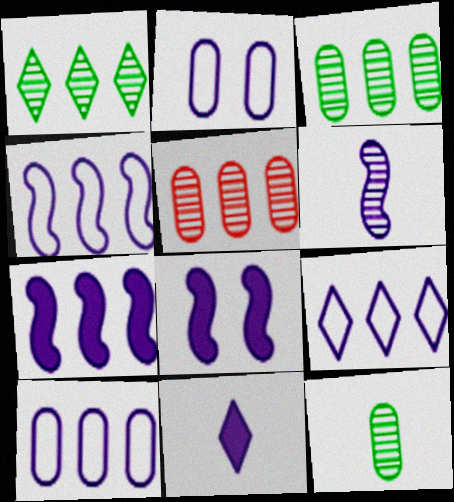[[4, 6, 8], 
[4, 9, 10]]